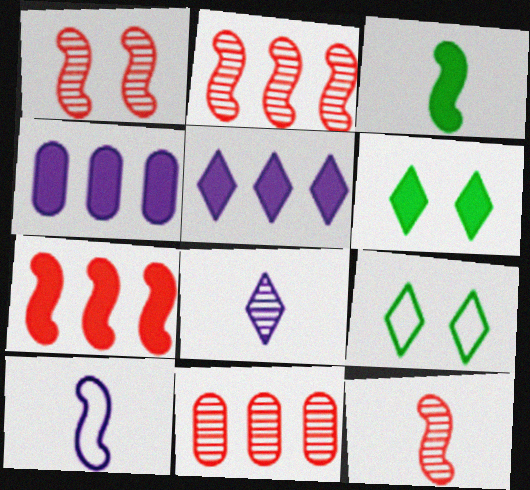[[1, 2, 12], 
[3, 10, 12], 
[4, 9, 12], 
[6, 10, 11]]